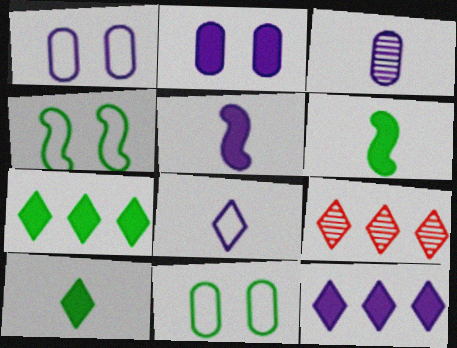[[1, 6, 9], 
[2, 5, 12], 
[3, 5, 8], 
[5, 9, 11]]